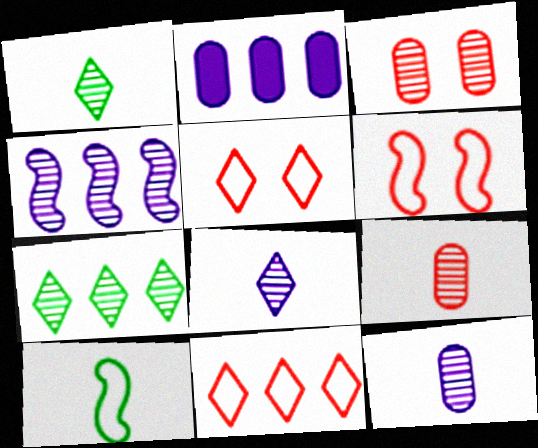[[1, 2, 6], 
[1, 3, 4]]